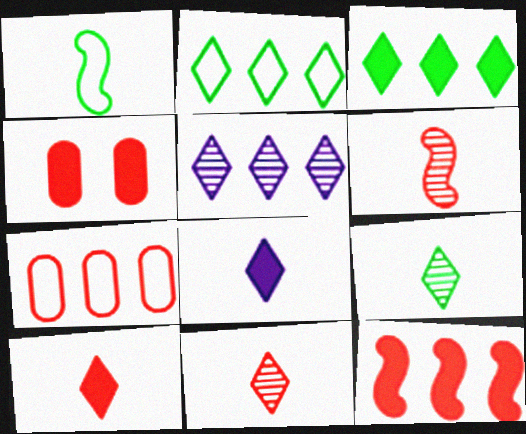[[1, 4, 5], 
[4, 10, 12]]